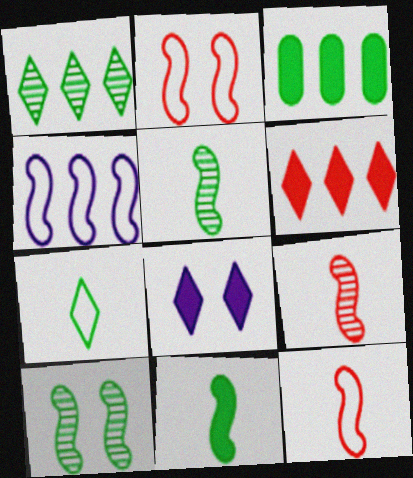[[3, 7, 10]]